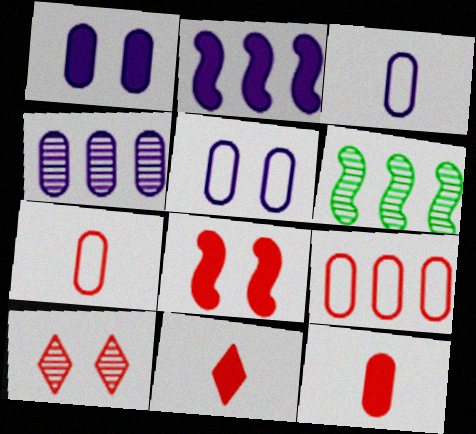[[1, 3, 4], 
[5, 6, 11]]